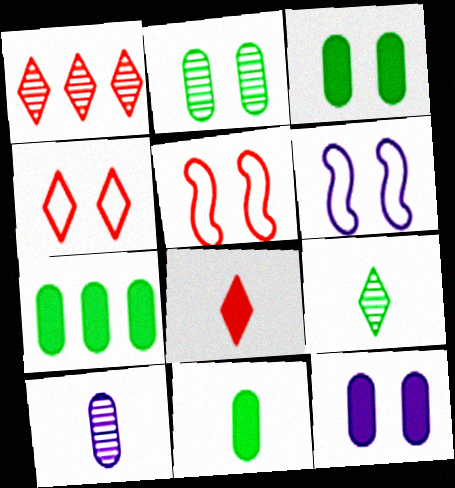[[1, 4, 8], 
[1, 6, 11], 
[3, 7, 11]]